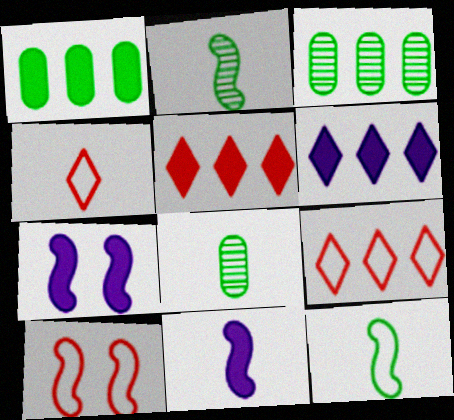[[3, 4, 7], 
[4, 8, 11], 
[6, 8, 10], 
[7, 8, 9]]